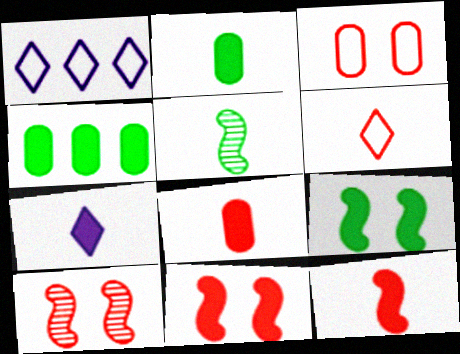[[1, 2, 10], 
[2, 7, 12], 
[4, 7, 11]]